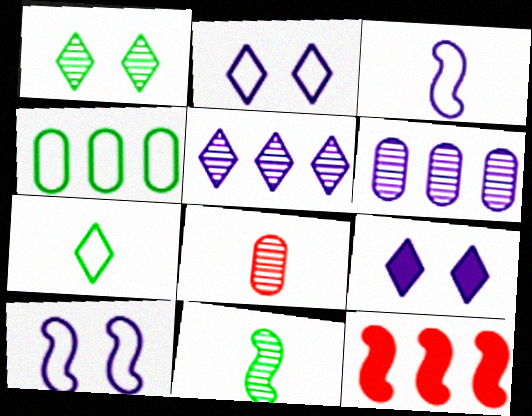[[3, 6, 9], 
[4, 5, 12], 
[10, 11, 12]]